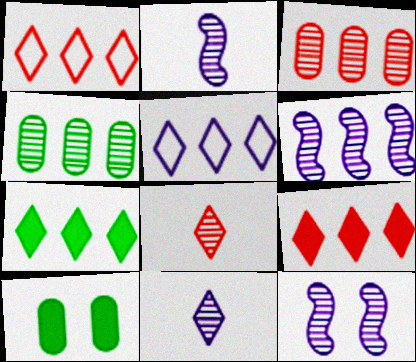[[1, 2, 10], 
[2, 6, 12], 
[4, 8, 12]]